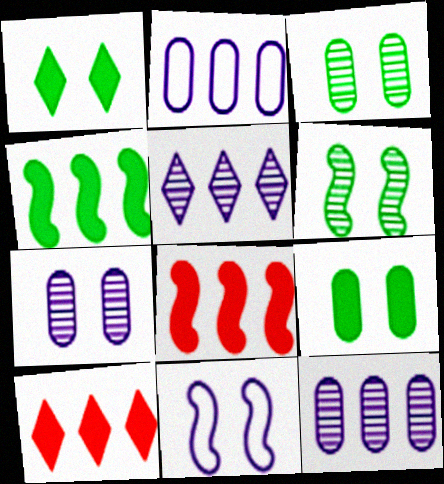[]